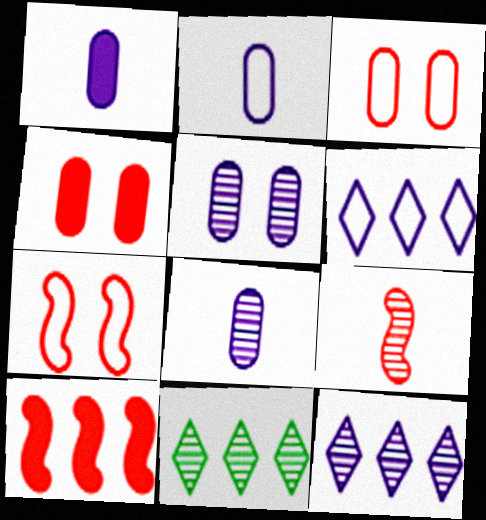[[1, 2, 8], 
[1, 7, 11], 
[5, 9, 11], 
[7, 9, 10]]